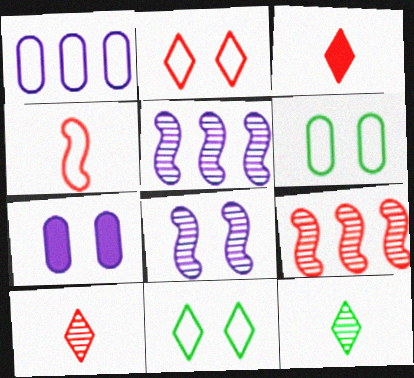[[1, 4, 11], 
[3, 5, 6]]